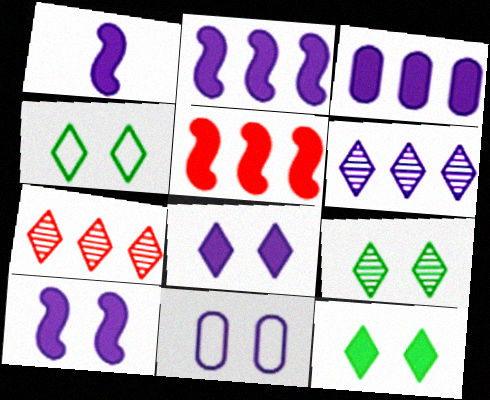[[1, 2, 10], 
[1, 3, 8], 
[1, 6, 11], 
[4, 9, 12]]